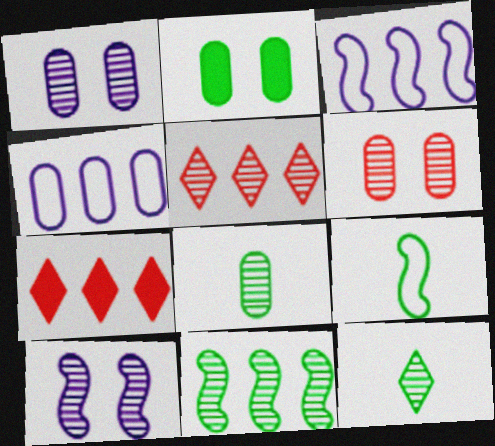[[1, 7, 9], 
[4, 7, 11], 
[5, 8, 10]]